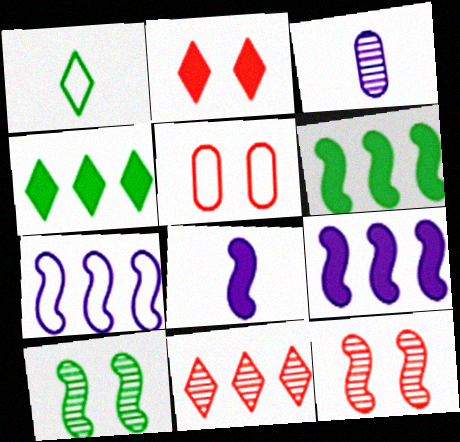[[1, 5, 7], 
[2, 5, 12], 
[3, 10, 11]]